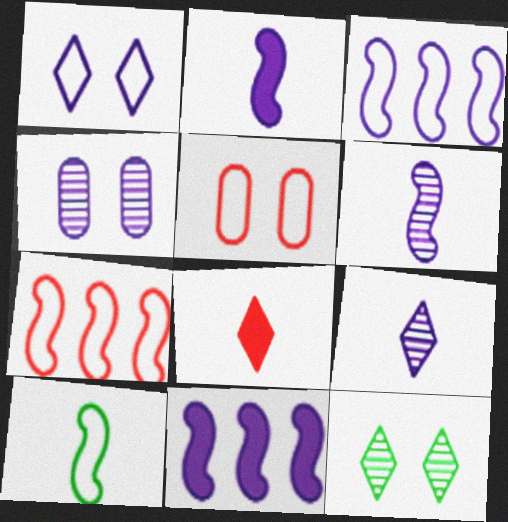[]